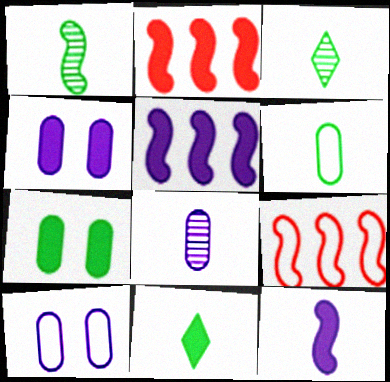[[1, 6, 11], 
[2, 3, 10], 
[2, 4, 11], 
[3, 4, 9]]